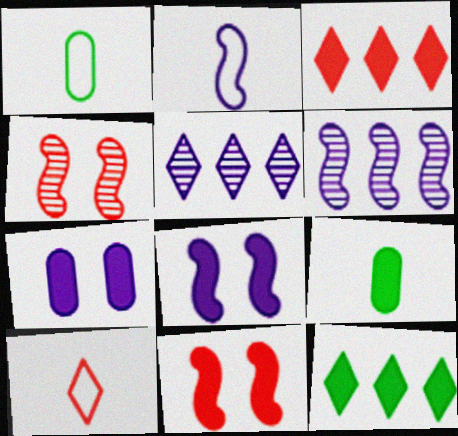[[1, 2, 10], 
[1, 5, 11], 
[2, 5, 7], 
[2, 6, 8], 
[3, 8, 9]]